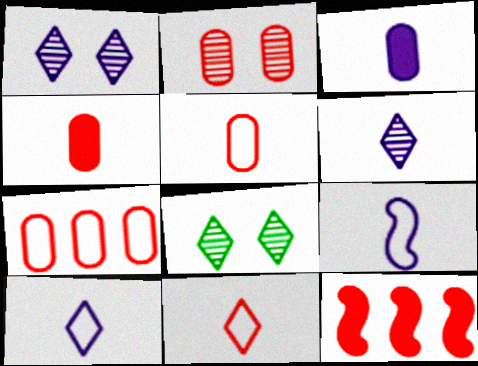[[2, 4, 7], 
[2, 11, 12], 
[3, 6, 9]]